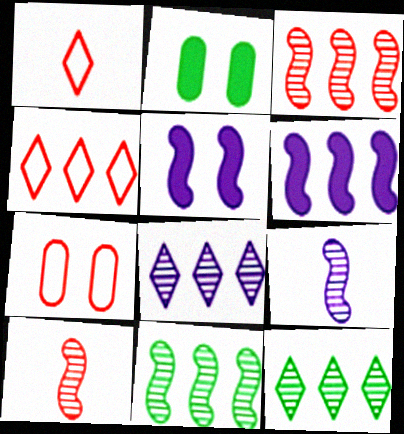[[2, 4, 9]]